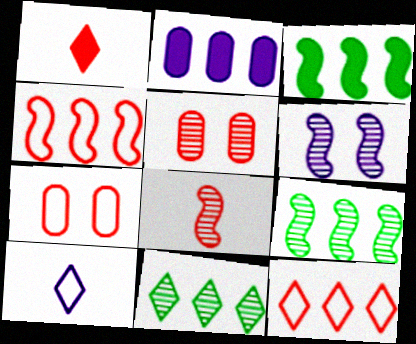[[1, 4, 5], 
[2, 4, 11], 
[2, 6, 10], 
[2, 9, 12], 
[3, 5, 10], 
[6, 8, 9]]